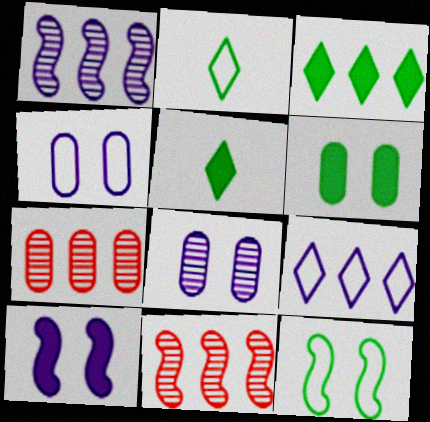[[2, 7, 10], 
[4, 5, 11]]